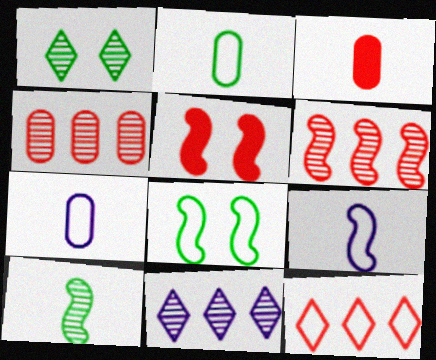[[2, 5, 11], 
[3, 8, 11], 
[7, 8, 12]]